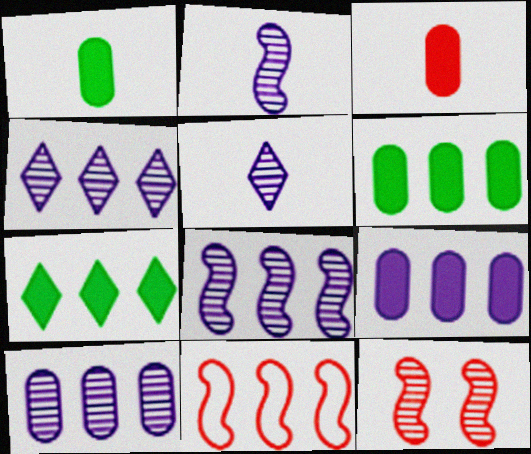[[4, 6, 11], 
[4, 8, 10], 
[7, 10, 11]]